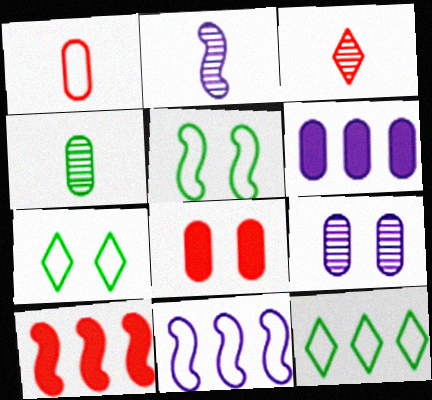[[1, 7, 11], 
[2, 3, 4], 
[2, 5, 10], 
[2, 8, 12], 
[3, 5, 6]]